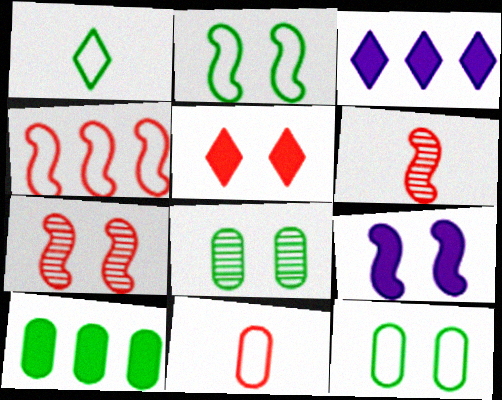[[2, 7, 9], 
[3, 6, 12]]